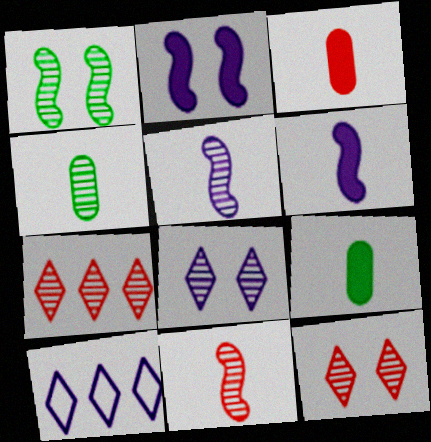[[1, 3, 10]]